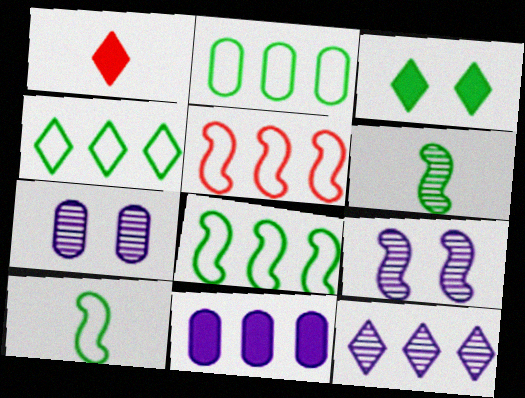[[1, 2, 9], 
[1, 7, 8], 
[2, 3, 6], 
[2, 4, 8]]